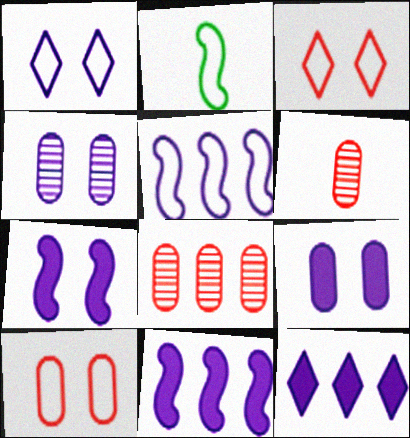[[1, 4, 7]]